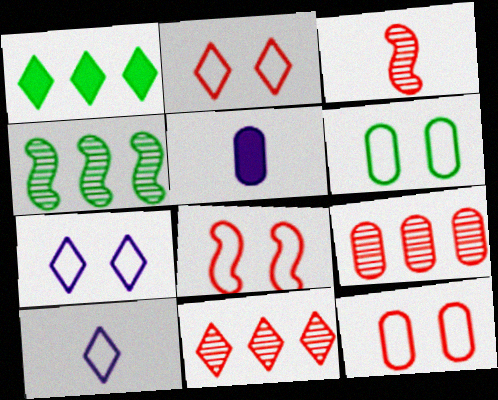[[2, 4, 5], 
[2, 8, 12], 
[5, 6, 9], 
[6, 7, 8]]